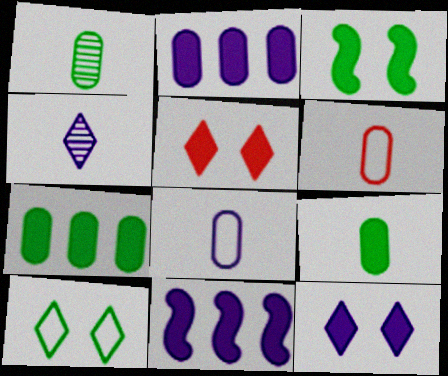[[5, 9, 11]]